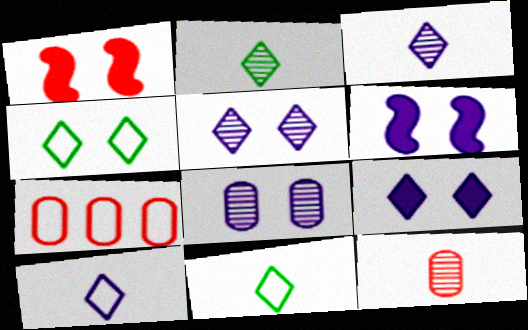[[1, 4, 8], 
[2, 6, 7]]